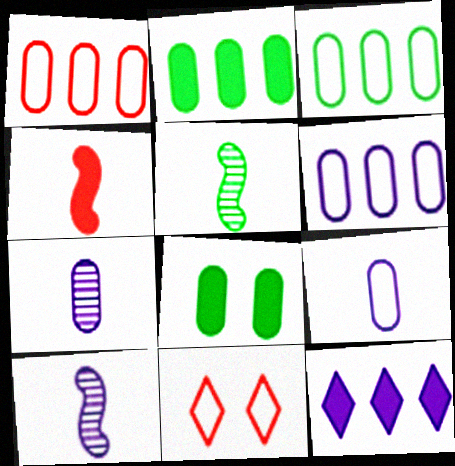[[1, 3, 6], 
[1, 7, 8], 
[2, 10, 11], 
[4, 8, 12]]